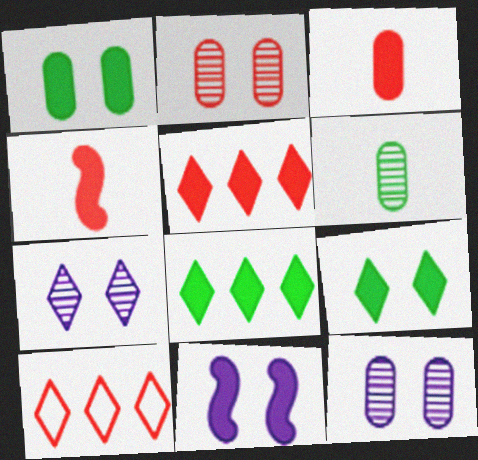[[2, 4, 10], 
[3, 8, 11], 
[6, 10, 11]]